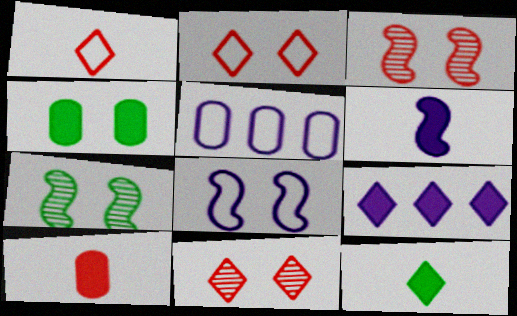[[3, 5, 12], 
[4, 8, 11], 
[6, 10, 12]]